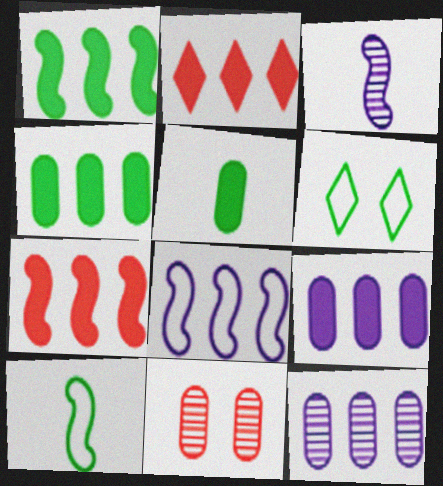[[1, 2, 9]]